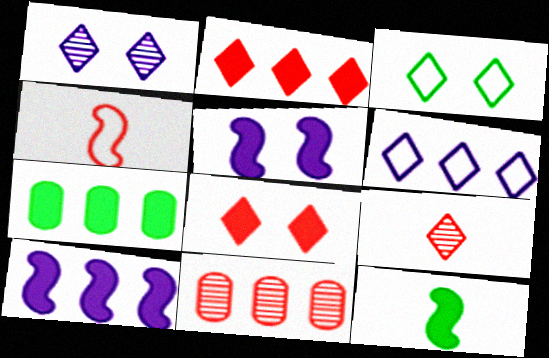[[1, 3, 8], 
[1, 4, 7], 
[2, 7, 10], 
[4, 8, 11]]